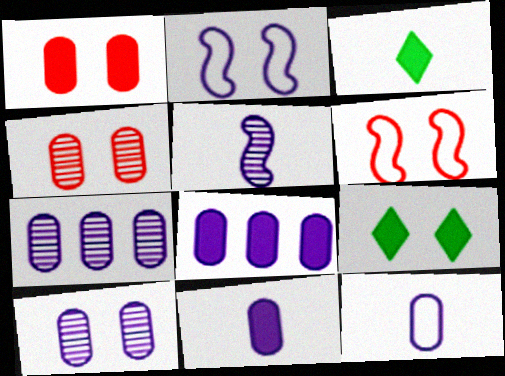[[2, 4, 9], 
[3, 6, 7], 
[6, 9, 10], 
[8, 10, 12]]